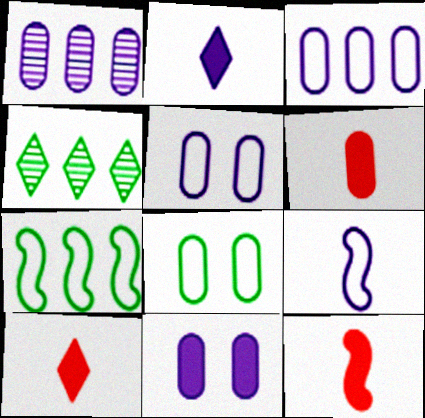[[1, 6, 8], 
[4, 5, 12], 
[6, 10, 12]]